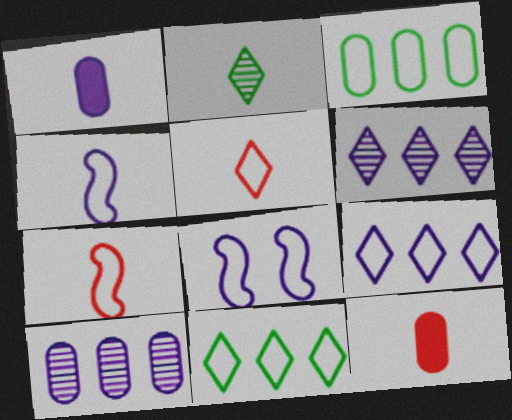[[1, 2, 7], 
[1, 6, 8], 
[2, 4, 12], 
[3, 5, 8]]